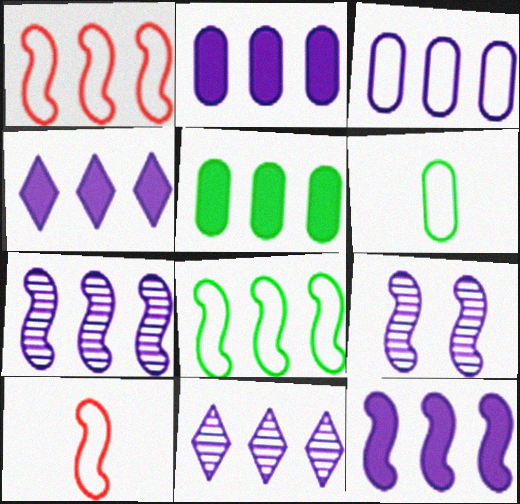[[1, 5, 11], 
[2, 4, 12], 
[3, 4, 7], 
[3, 11, 12]]